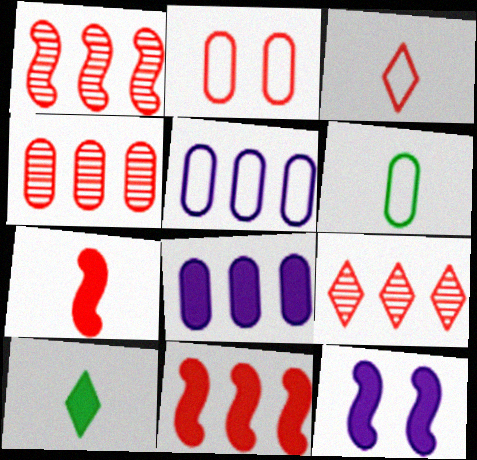[[1, 4, 9], 
[2, 5, 6], 
[2, 7, 9], 
[6, 9, 12]]